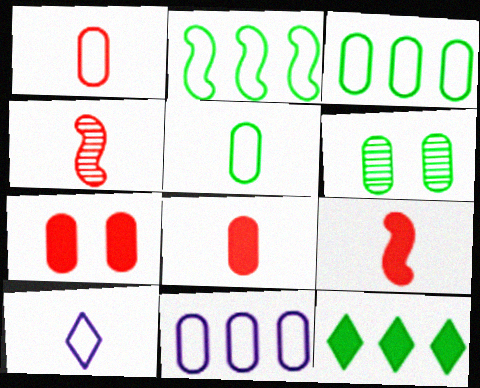[[6, 8, 11]]